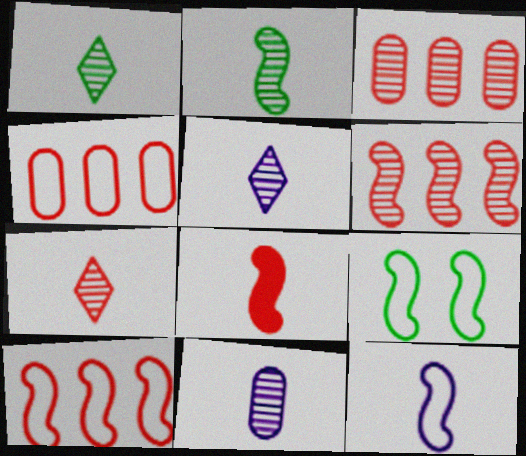[[1, 5, 7], 
[2, 7, 11], 
[2, 8, 12], 
[9, 10, 12]]